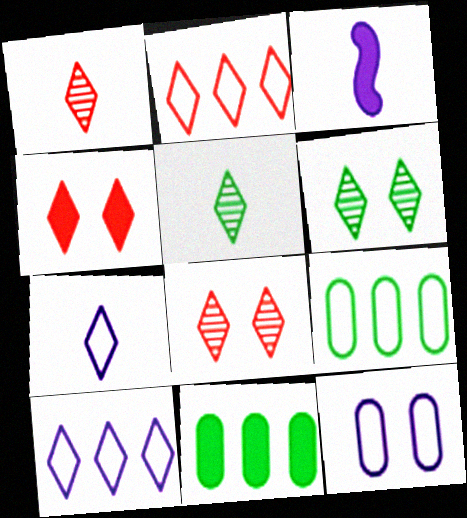[[1, 2, 4], 
[3, 4, 11], 
[3, 8, 9], 
[4, 5, 10]]